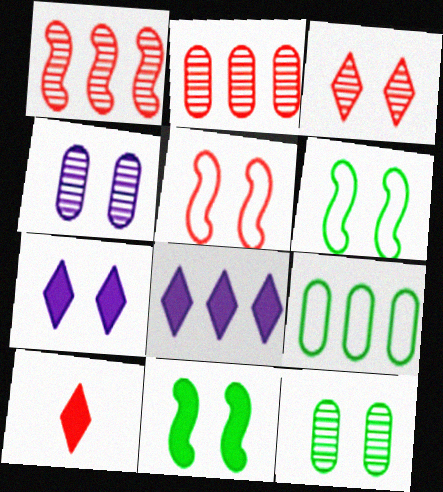[[1, 8, 9], 
[2, 5, 10], 
[5, 7, 12]]